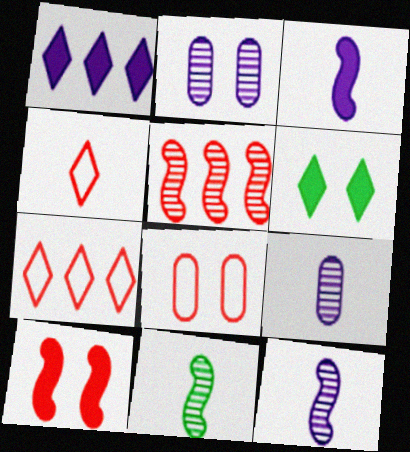[[1, 8, 11]]